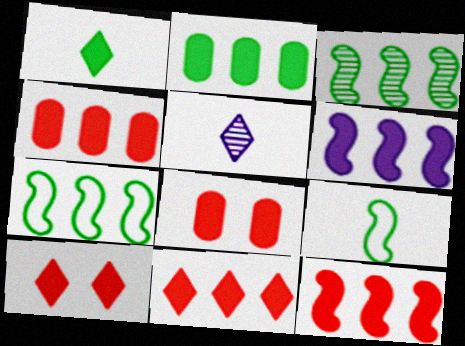[[1, 6, 8], 
[2, 6, 11], 
[4, 11, 12], 
[5, 7, 8]]